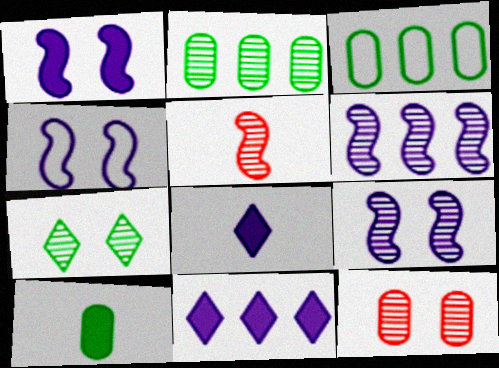[[1, 4, 9], 
[7, 9, 12]]